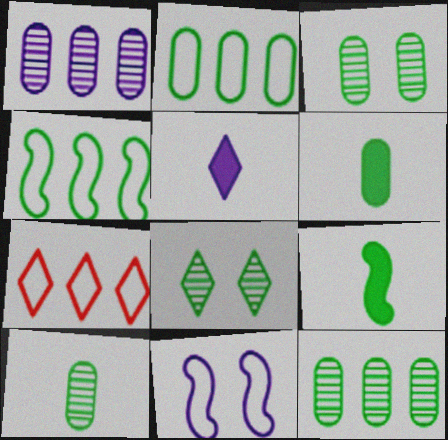[[1, 5, 11], 
[2, 3, 6], 
[2, 8, 9], 
[3, 10, 12], 
[4, 6, 8], 
[5, 7, 8]]